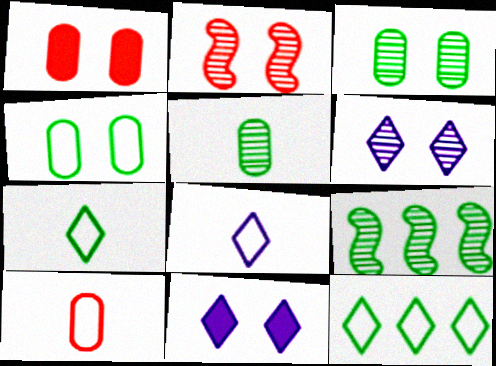[[1, 8, 9], 
[2, 3, 6], 
[2, 4, 11], 
[9, 10, 11]]